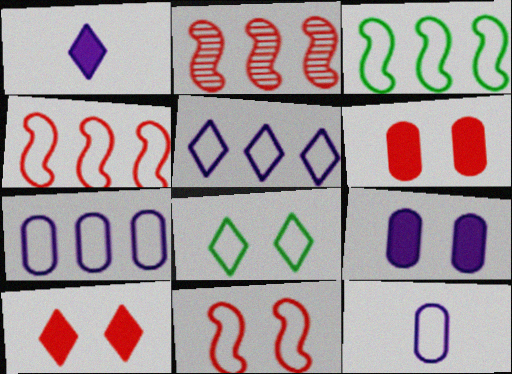[[4, 8, 12]]